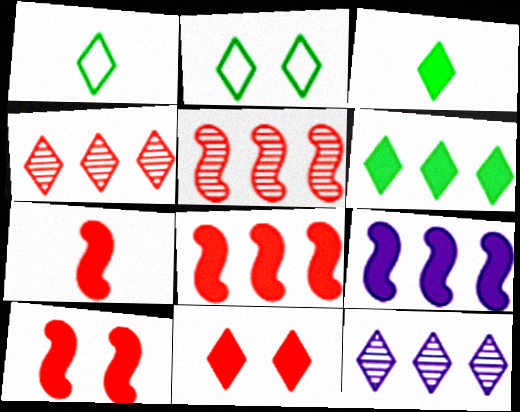[[1, 11, 12], 
[7, 8, 10]]